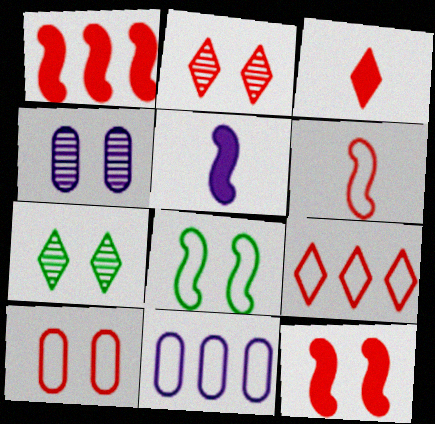[[2, 3, 9], 
[2, 10, 12], 
[6, 9, 10]]